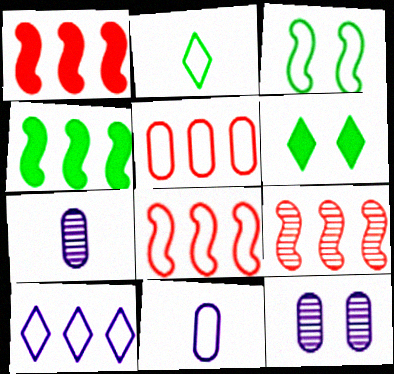[[1, 2, 12], 
[1, 8, 9], 
[6, 7, 8], 
[6, 9, 11]]